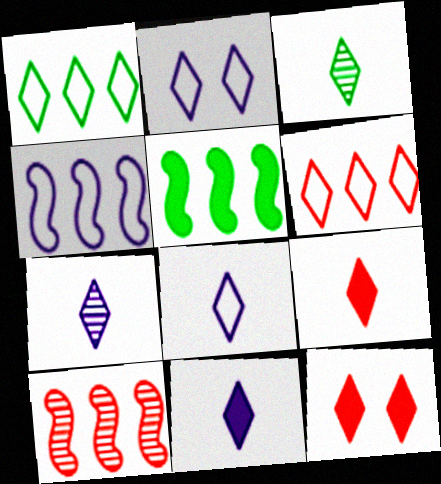[[1, 7, 12], 
[3, 8, 9], 
[4, 5, 10], 
[7, 8, 11]]